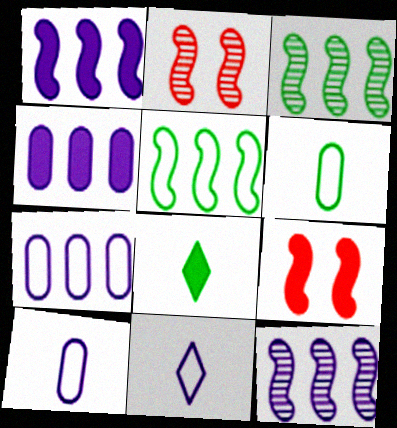[[2, 7, 8], 
[4, 8, 9]]